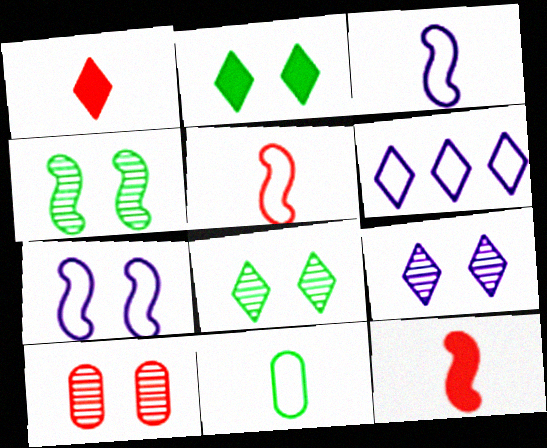[[1, 6, 8], 
[2, 7, 10], 
[4, 9, 10]]